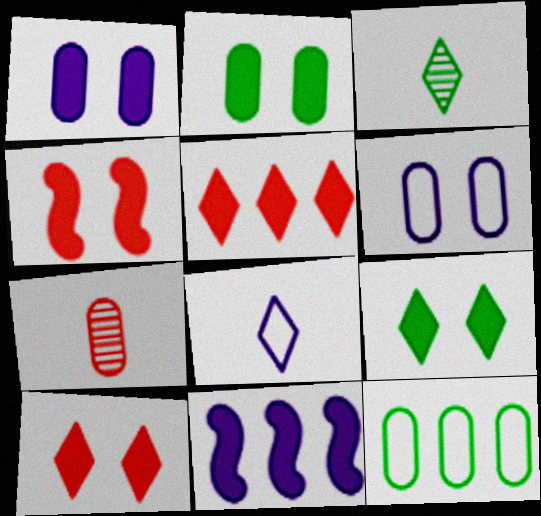[[1, 4, 9], 
[1, 7, 12]]